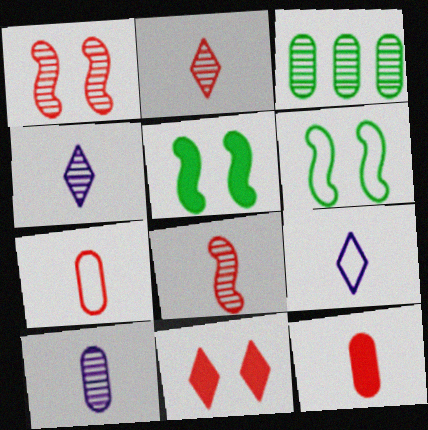[[1, 3, 4]]